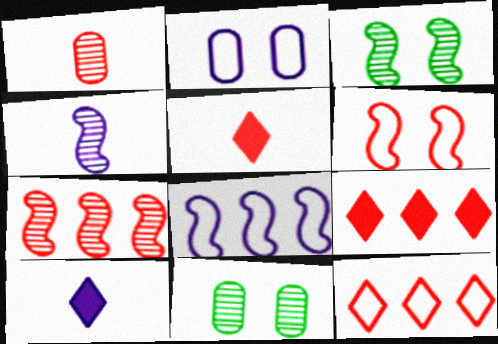[[1, 6, 9], 
[3, 4, 7], 
[5, 8, 11]]